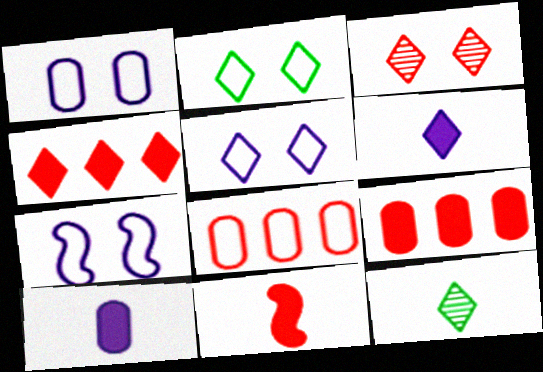[[1, 5, 7], 
[3, 8, 11], 
[4, 5, 12], 
[7, 9, 12]]